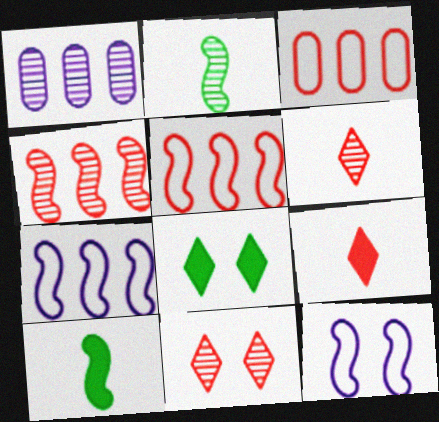[[1, 2, 11], 
[4, 10, 12]]